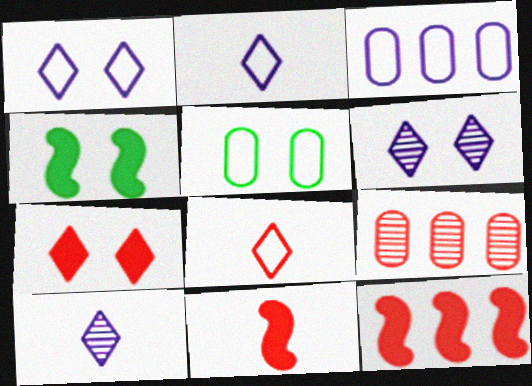[[2, 4, 9], 
[5, 10, 12]]